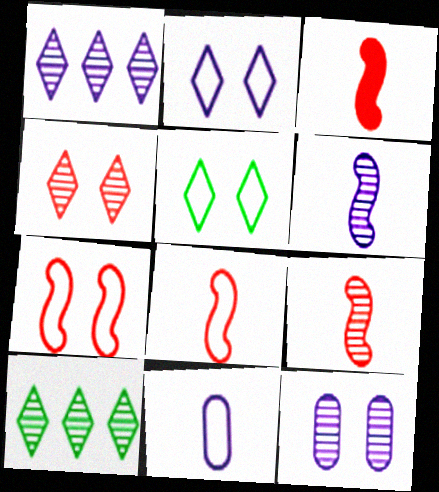[[1, 6, 12], 
[3, 8, 9], 
[9, 10, 12]]